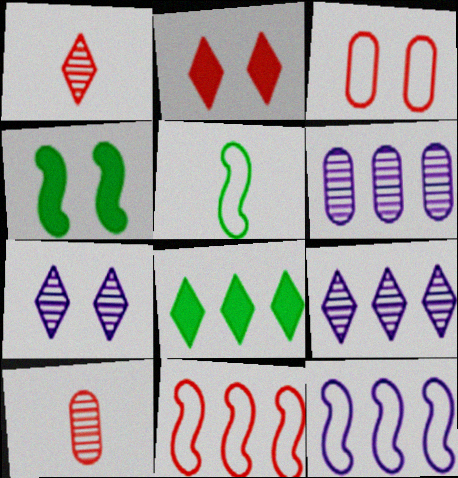[[2, 5, 6], 
[2, 10, 11], 
[3, 4, 7], 
[6, 8, 11]]